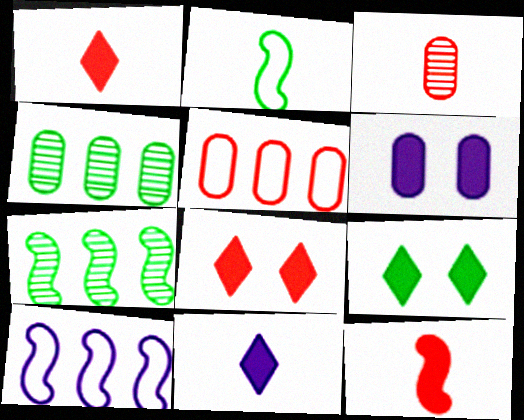[[2, 3, 11], 
[2, 4, 9], 
[3, 9, 10]]